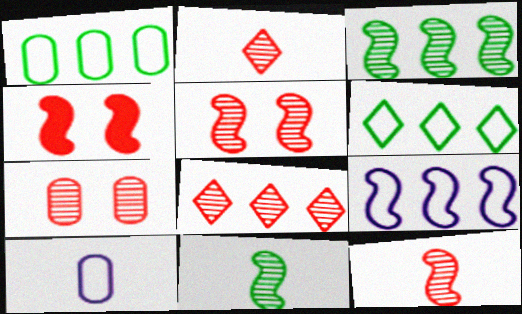[[4, 9, 11], 
[7, 8, 12]]